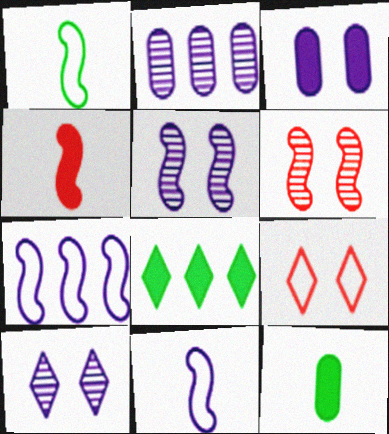[[3, 4, 8]]